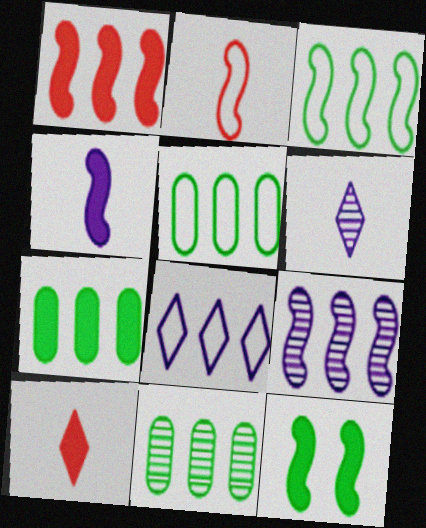[[1, 3, 9], 
[1, 4, 12], 
[1, 8, 11], 
[2, 9, 12], 
[5, 7, 11]]